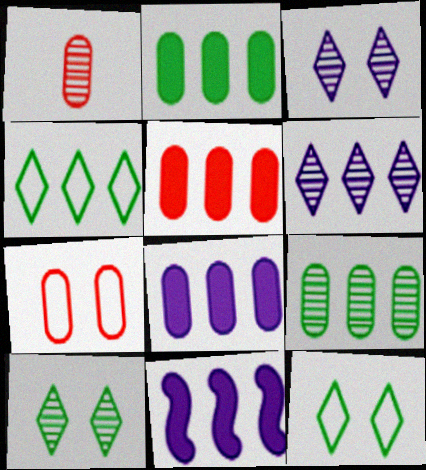[[1, 5, 7], 
[1, 11, 12], 
[2, 5, 8]]